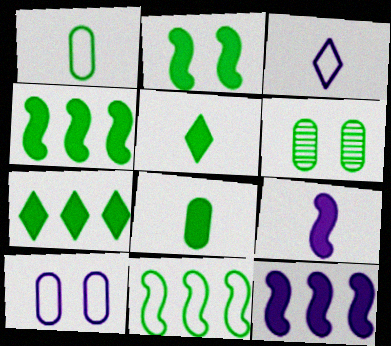[[2, 7, 8], 
[5, 6, 11]]